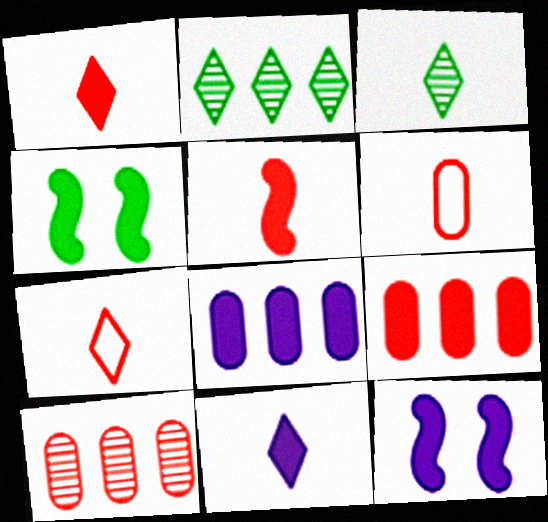[[1, 4, 8], 
[2, 6, 12], 
[3, 7, 11], 
[4, 9, 11], 
[8, 11, 12]]